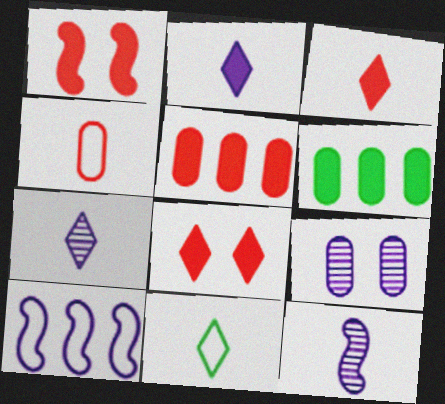[[1, 2, 6], 
[1, 3, 5], 
[2, 9, 10], 
[3, 7, 11], 
[4, 6, 9]]